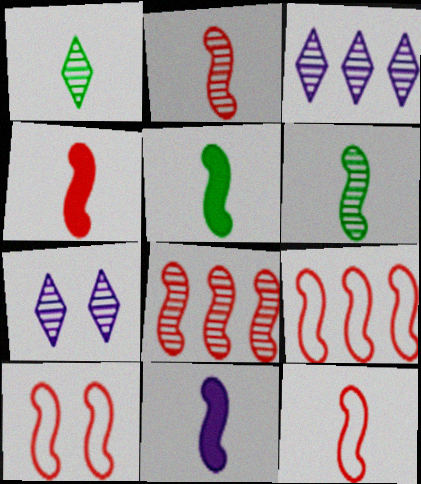[[2, 4, 12], 
[4, 5, 11], 
[4, 8, 10], 
[6, 11, 12], 
[9, 10, 12]]